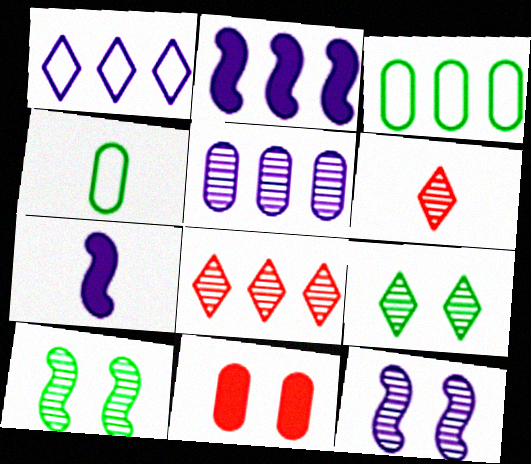[[1, 2, 5], 
[2, 3, 8], 
[4, 5, 11], 
[4, 6, 7], 
[5, 6, 10]]